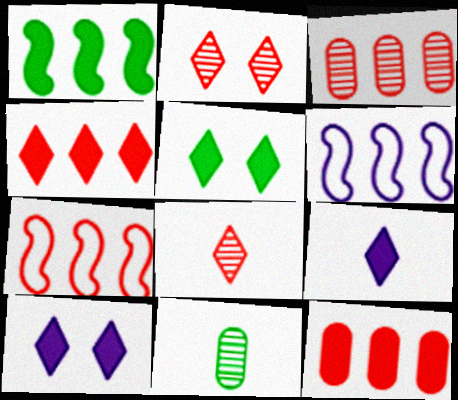[[3, 4, 7], 
[4, 5, 9], 
[7, 10, 11]]